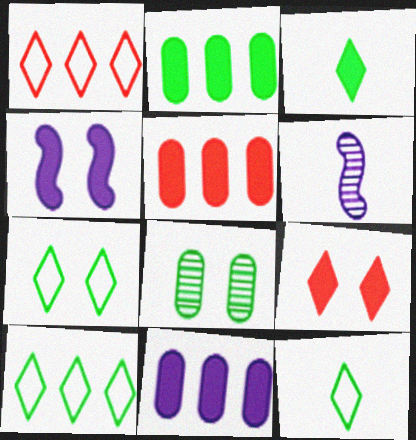[[2, 5, 11], 
[3, 4, 5], 
[5, 6, 7], 
[7, 10, 12]]